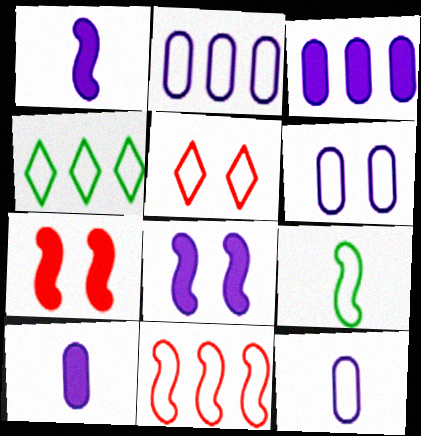[[2, 4, 11], 
[2, 5, 9], 
[2, 6, 12]]